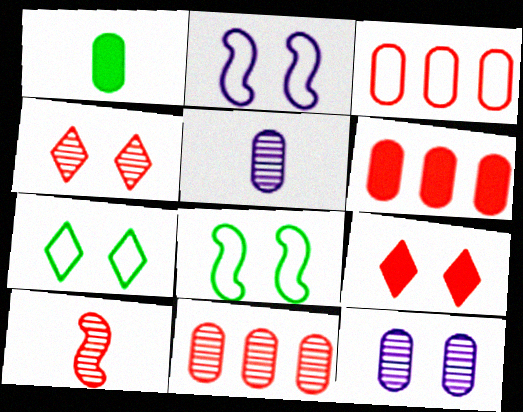[[1, 3, 12], 
[3, 6, 11], 
[3, 9, 10], 
[4, 10, 11], 
[8, 9, 12]]